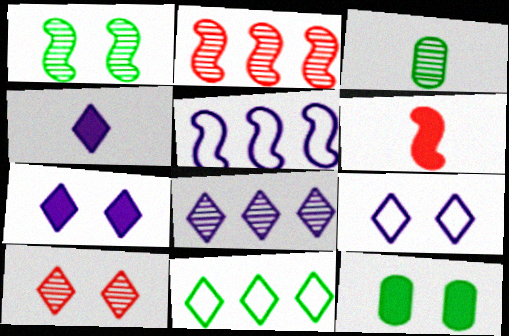[[1, 5, 6], 
[4, 8, 9], 
[4, 10, 11]]